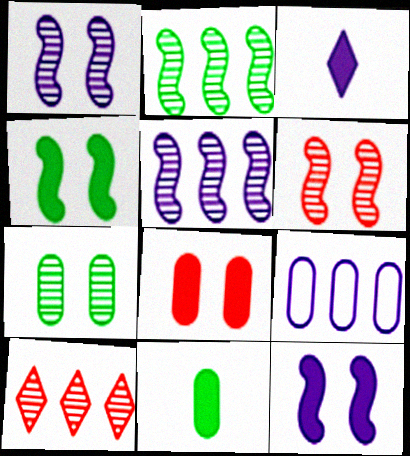[[1, 3, 9]]